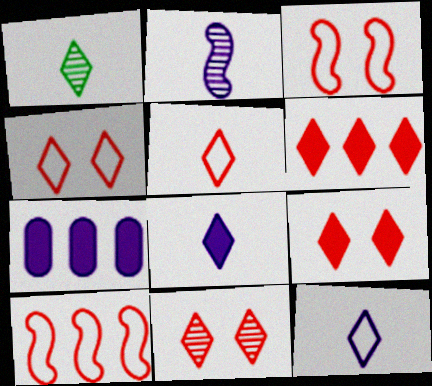[[1, 3, 7], 
[1, 5, 8], 
[4, 9, 11], 
[5, 6, 11]]